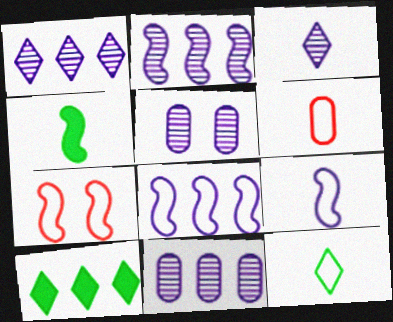[[1, 2, 11], 
[2, 3, 5], 
[2, 4, 7], 
[3, 4, 6], 
[6, 9, 12]]